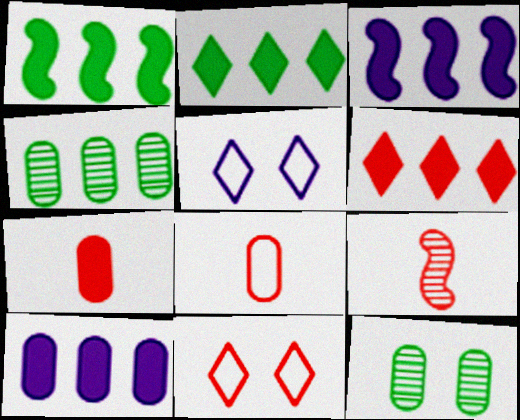[[1, 6, 10], 
[8, 10, 12]]